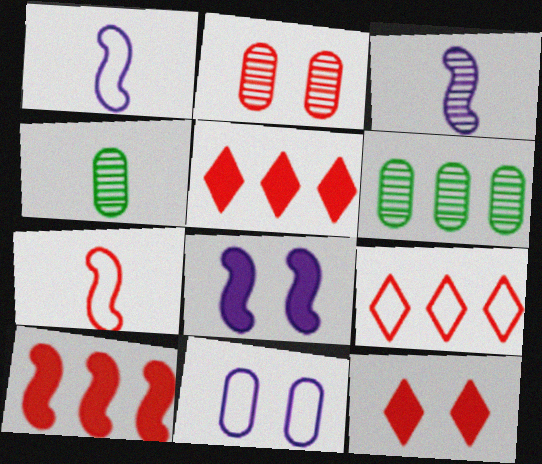[[1, 6, 12], 
[2, 5, 7], 
[4, 8, 9]]